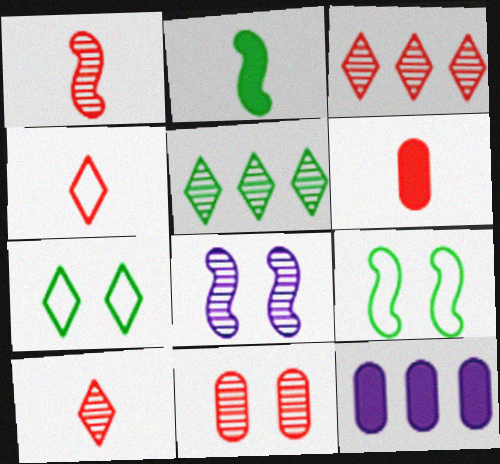[[1, 3, 11], 
[1, 4, 6], 
[1, 7, 12], 
[9, 10, 12]]